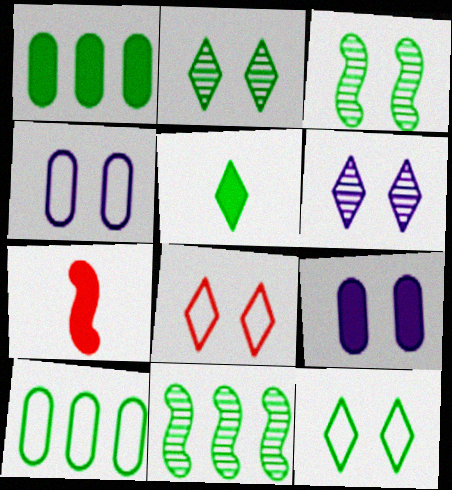[[3, 5, 10], 
[3, 8, 9], 
[6, 7, 10]]